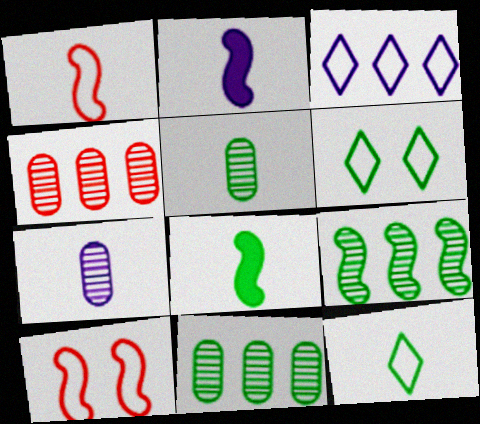[[2, 4, 6], 
[2, 9, 10], 
[5, 8, 12], 
[6, 8, 11]]